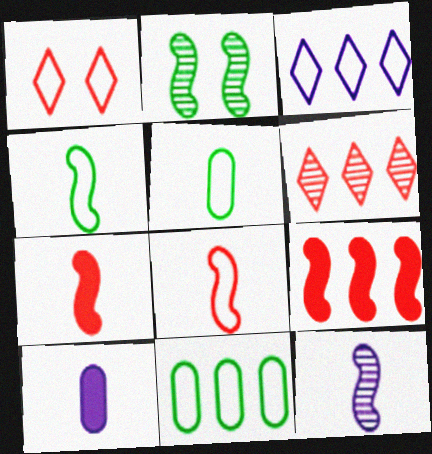[[4, 7, 12]]